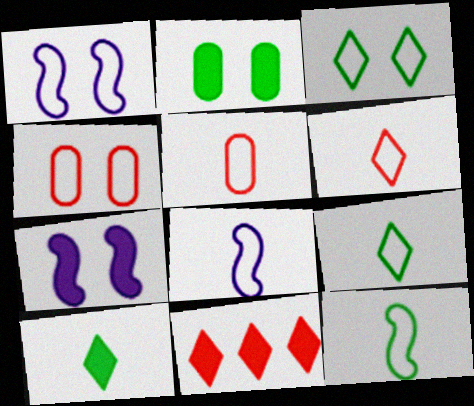[[1, 3, 4], 
[5, 8, 9]]